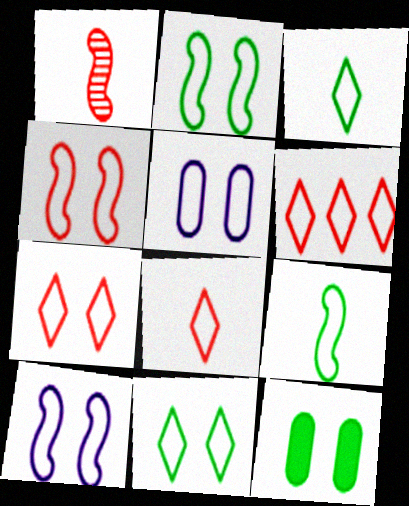[[2, 4, 10], 
[2, 5, 7], 
[4, 5, 11], 
[5, 6, 9], 
[6, 7, 8]]